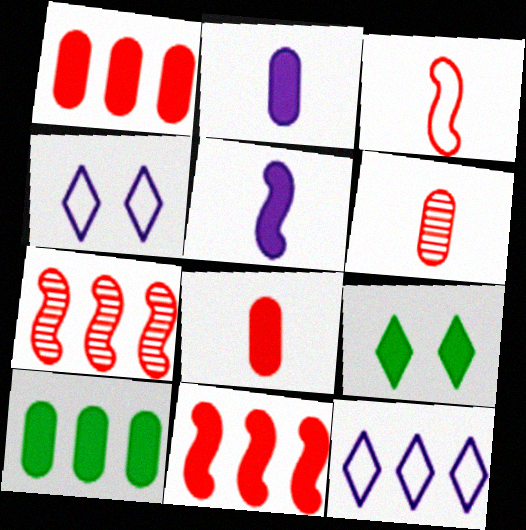[[1, 5, 9], 
[2, 9, 11], 
[7, 10, 12]]